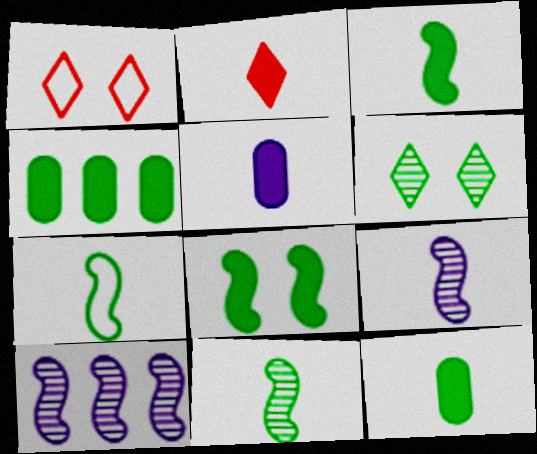[[1, 4, 9], 
[1, 10, 12], 
[2, 3, 5], 
[3, 7, 11], 
[4, 6, 7]]